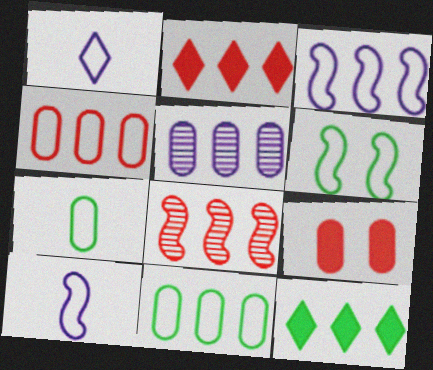[[1, 4, 6], 
[2, 4, 8], 
[5, 7, 9]]